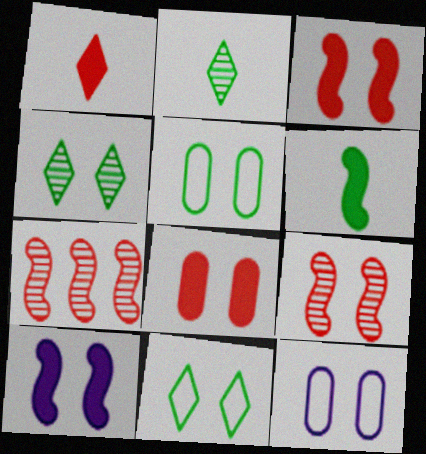[[3, 4, 12]]